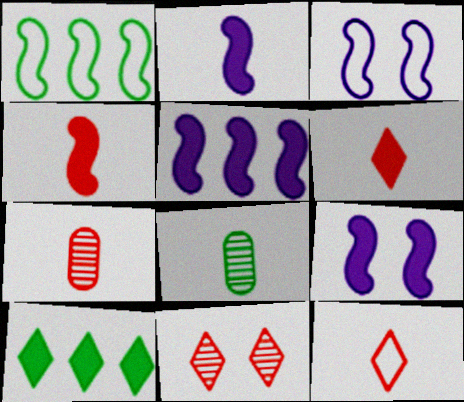[[2, 5, 9], 
[2, 8, 12], 
[3, 7, 10], 
[4, 7, 12]]